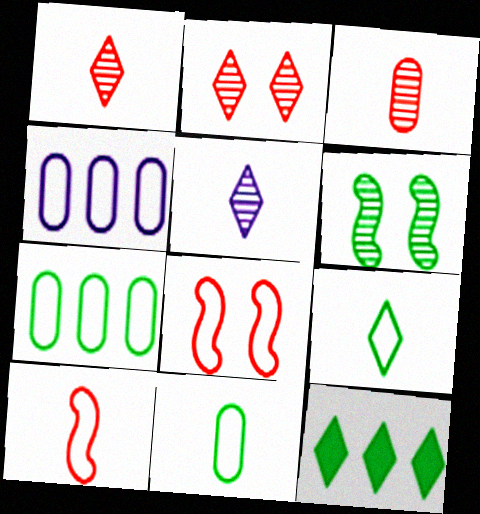[[4, 8, 9], 
[6, 11, 12]]